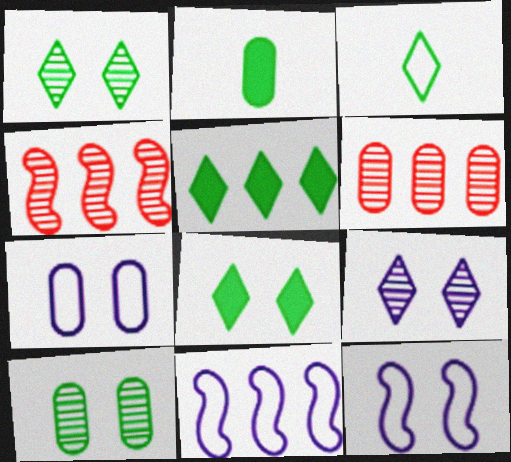[[1, 3, 5], 
[2, 6, 7], 
[5, 6, 11]]